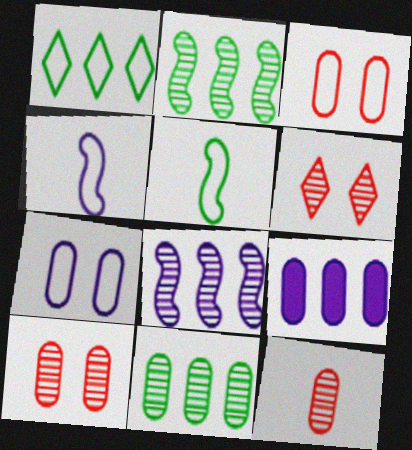[[1, 3, 4], 
[5, 6, 9]]